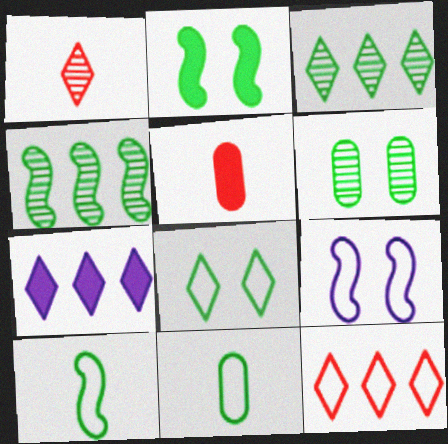[[1, 7, 8], 
[2, 3, 11], 
[2, 4, 10], 
[2, 5, 7], 
[2, 6, 8], 
[3, 5, 9], 
[3, 7, 12], 
[9, 11, 12]]